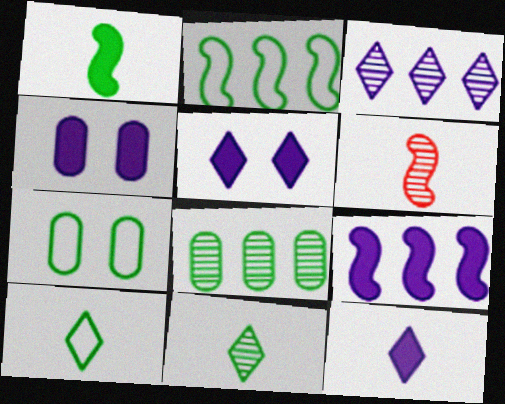[[2, 7, 10], 
[4, 9, 12]]